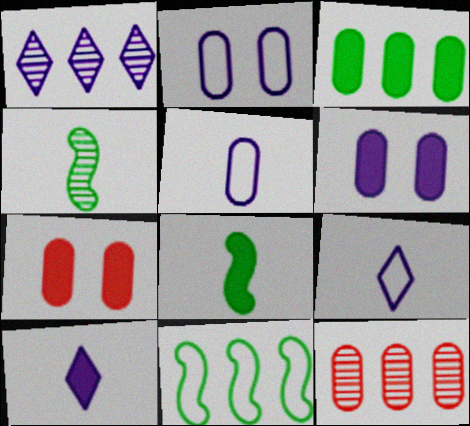[]